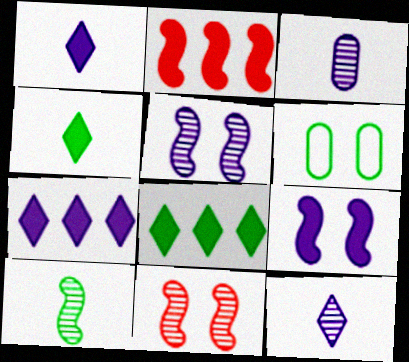[[2, 6, 12], 
[6, 8, 10]]